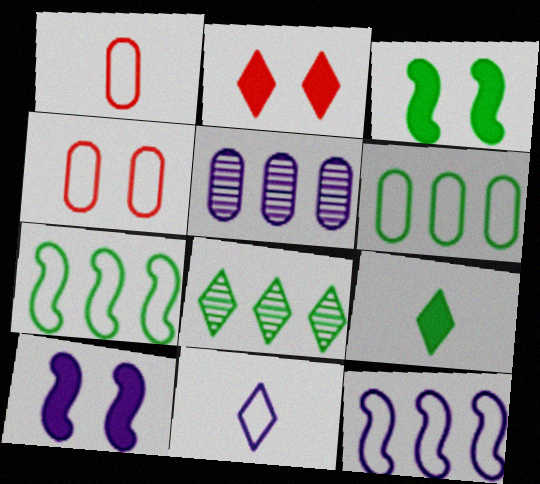[[1, 8, 10], 
[2, 8, 11], 
[4, 7, 11], 
[5, 10, 11]]